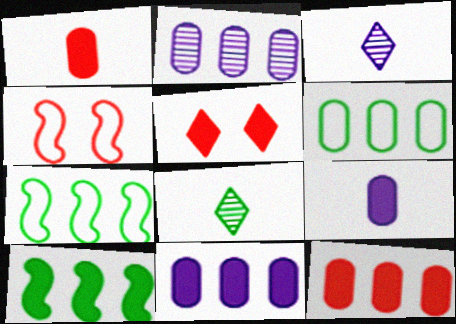[[2, 6, 12], 
[4, 8, 11], 
[5, 9, 10]]